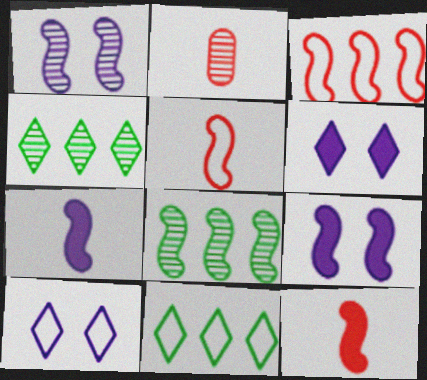[[1, 2, 4], 
[2, 9, 11], 
[5, 8, 9]]